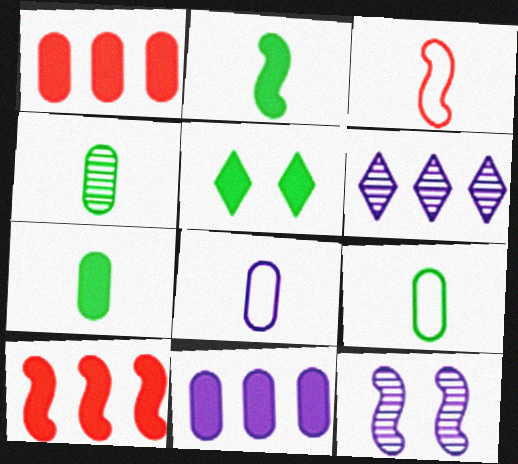[[4, 7, 9]]